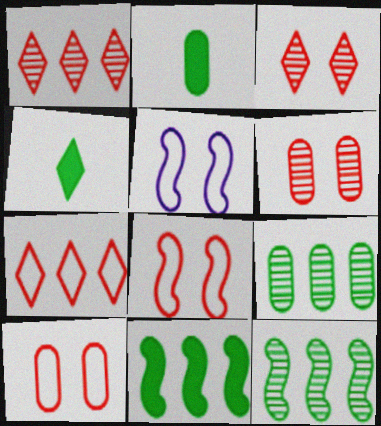[[1, 2, 5]]